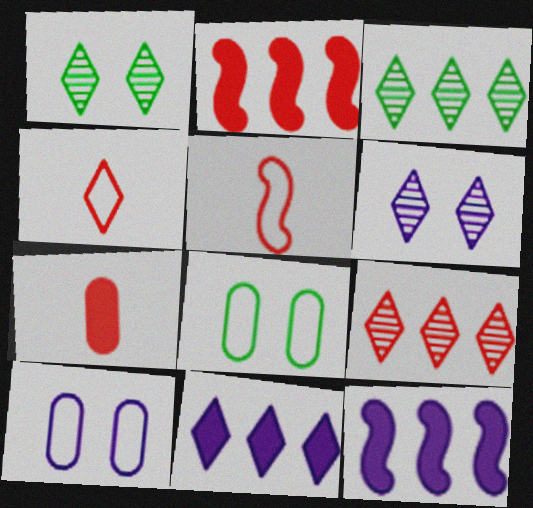[[1, 4, 11]]